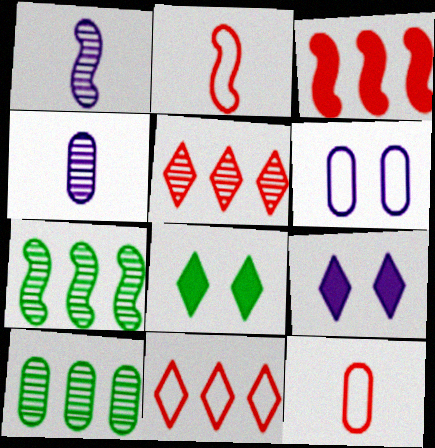[[2, 9, 10], 
[7, 9, 12]]